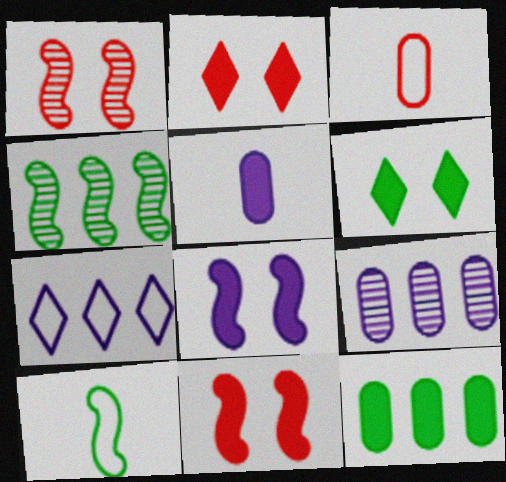[[2, 9, 10]]